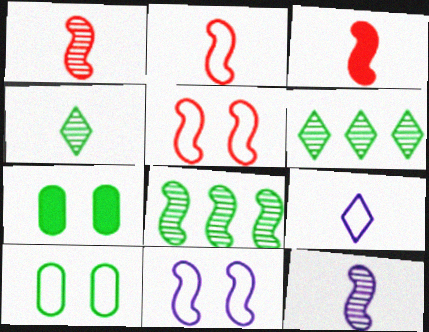[[1, 2, 3], 
[3, 8, 11]]